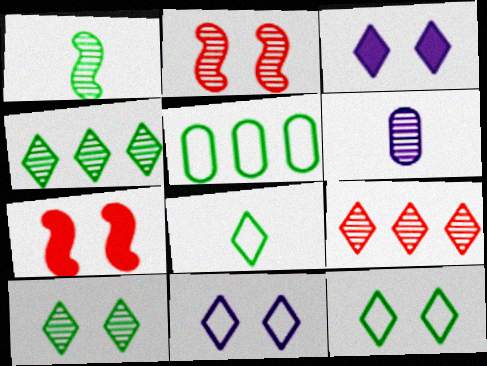[[2, 4, 6], 
[3, 8, 9]]